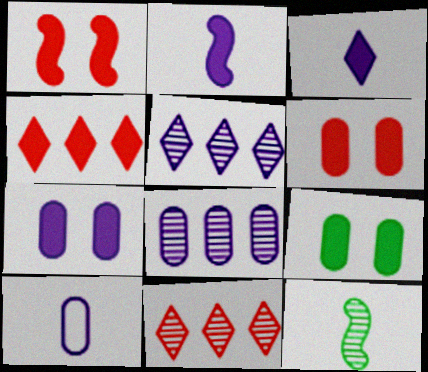[[2, 4, 9], 
[6, 7, 9], 
[7, 8, 10]]